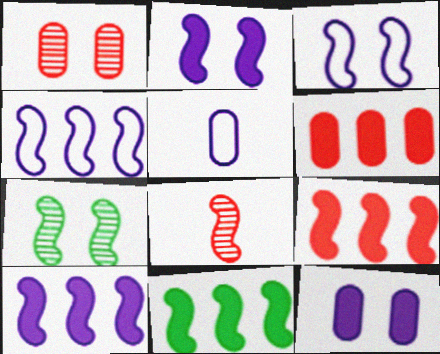[[3, 8, 11], 
[9, 10, 11]]